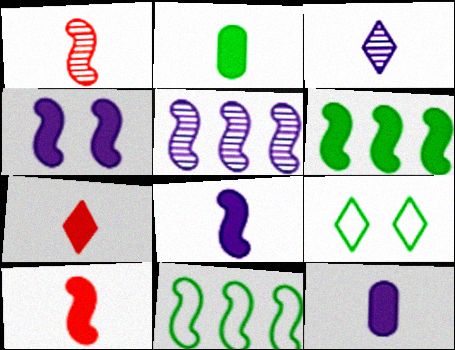[[1, 4, 11], 
[2, 7, 8], 
[4, 6, 10]]